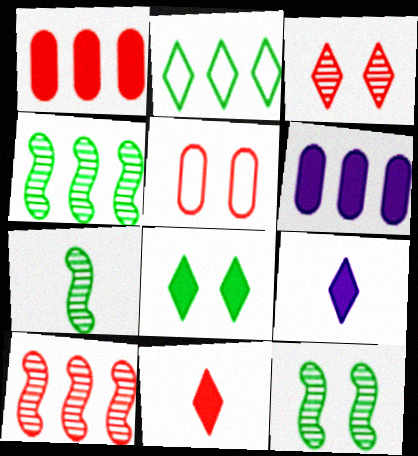[[2, 3, 9], 
[2, 6, 10], 
[4, 5, 9], 
[4, 7, 12], 
[5, 10, 11]]